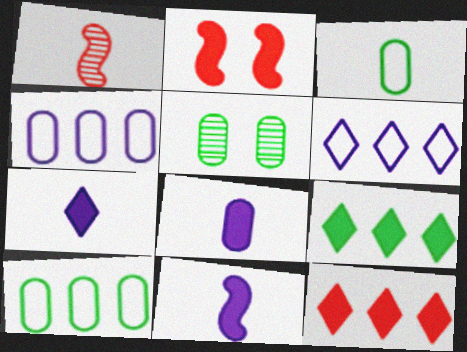[[1, 3, 7], 
[2, 8, 9], 
[7, 8, 11]]